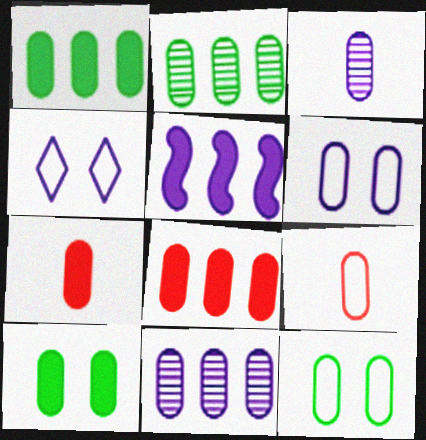[[2, 6, 7], 
[3, 4, 5], 
[3, 8, 12], 
[7, 11, 12], 
[9, 10, 11]]